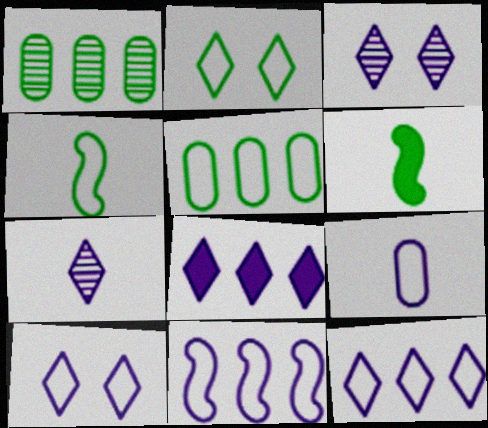[[1, 2, 6], 
[2, 4, 5], 
[7, 8, 10], 
[9, 10, 11]]